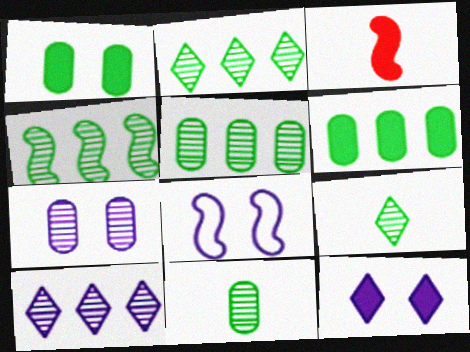[[2, 4, 5], 
[3, 4, 8], 
[3, 6, 12], 
[7, 8, 12]]